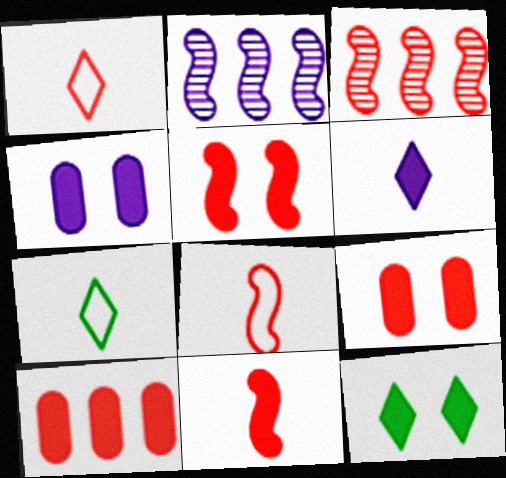[[1, 3, 9], 
[2, 7, 9], 
[3, 4, 7], 
[3, 5, 8], 
[4, 5, 12]]